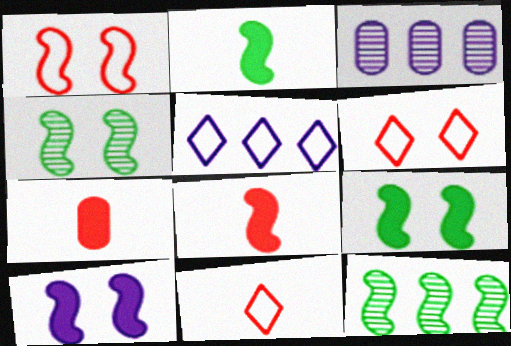[[1, 4, 10], 
[2, 3, 6], 
[3, 9, 11], 
[4, 5, 7]]